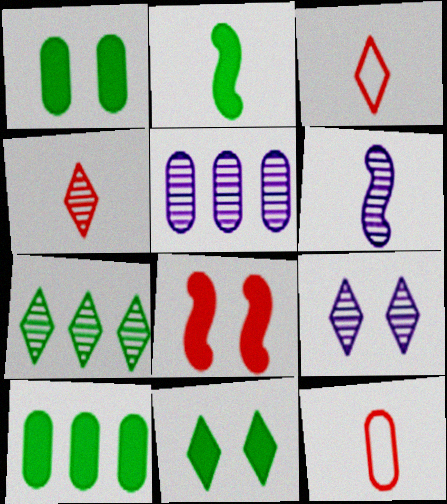[[1, 5, 12], 
[2, 10, 11], 
[4, 7, 9], 
[5, 6, 9]]